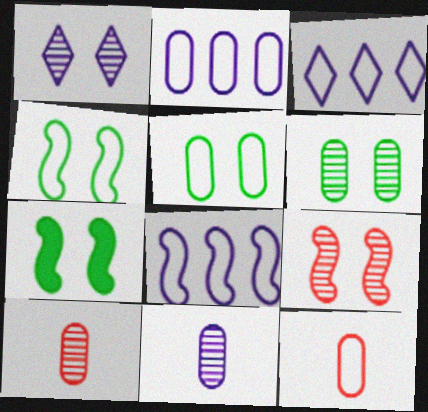[[1, 6, 9], 
[2, 3, 8], 
[2, 5, 12], 
[3, 4, 12], 
[3, 7, 10]]